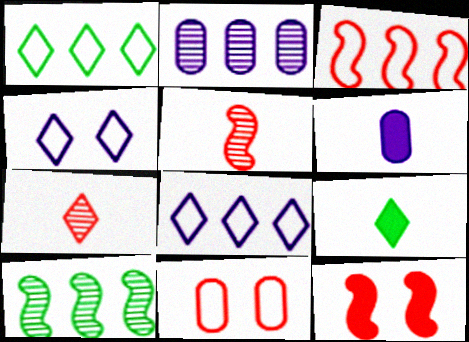[[3, 5, 12]]